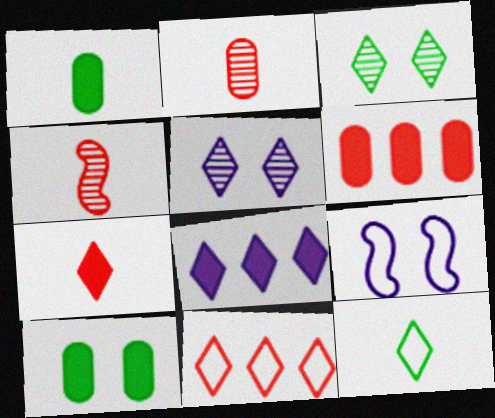[]